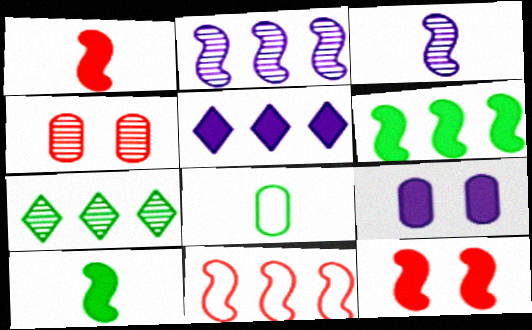[[2, 6, 11], 
[3, 4, 7]]